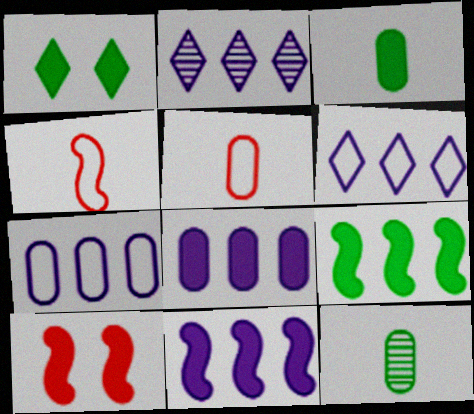[[1, 3, 9], 
[2, 7, 11], 
[6, 10, 12]]